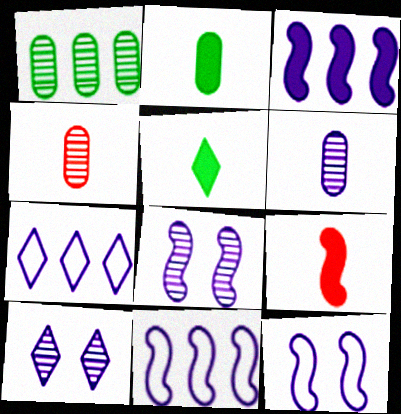[]